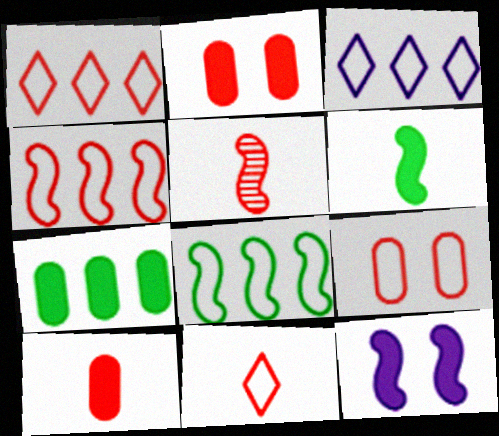[[1, 2, 5], 
[4, 9, 11], 
[5, 8, 12], 
[5, 10, 11]]